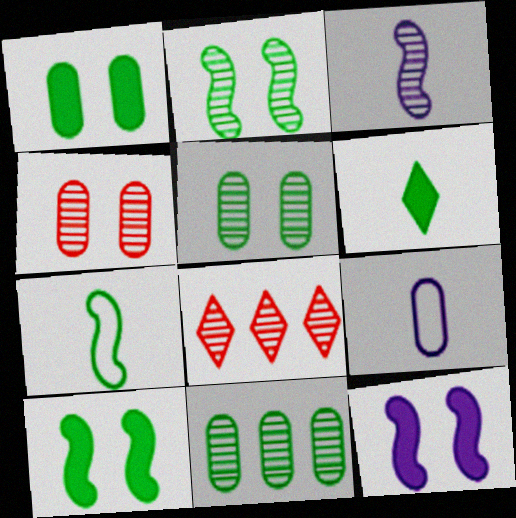[[3, 5, 8], 
[8, 9, 10]]